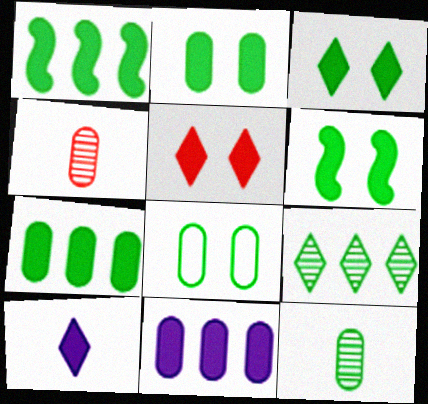[[2, 3, 6], 
[4, 8, 11], 
[7, 8, 12]]